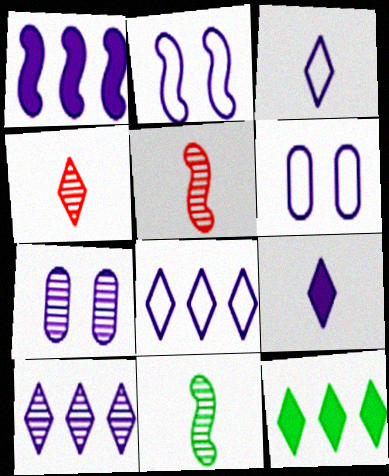[[1, 3, 7], 
[5, 6, 12]]